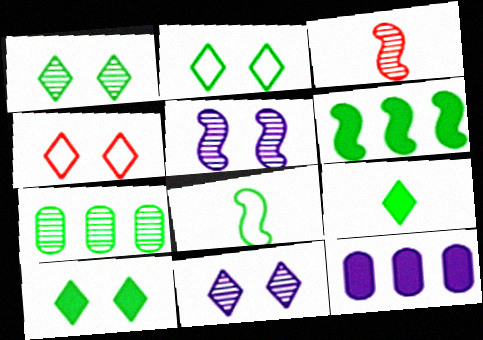[[1, 2, 10], 
[2, 3, 12], 
[3, 7, 11], 
[4, 10, 11], 
[7, 8, 10]]